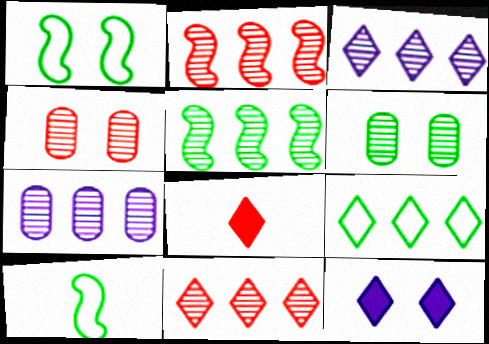[[1, 4, 12], 
[1, 7, 8], 
[5, 7, 11]]